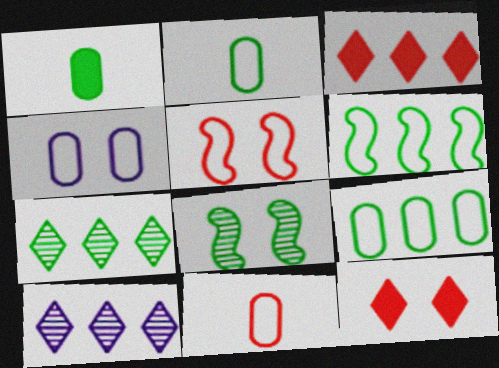[[1, 5, 10], 
[4, 8, 12], 
[4, 9, 11]]